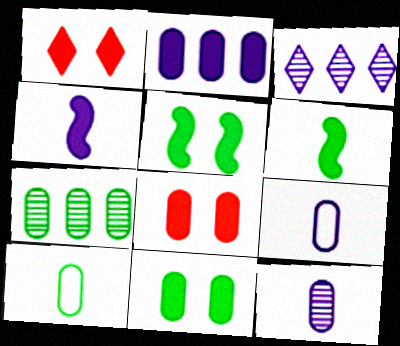[[1, 2, 6], 
[7, 8, 9], 
[7, 10, 11]]